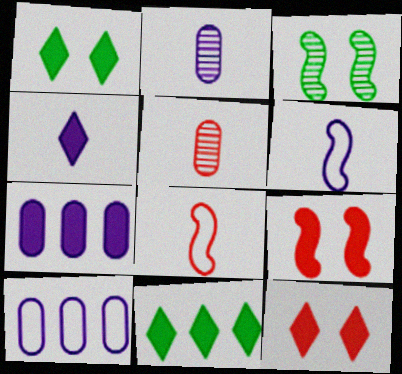[[2, 4, 6], 
[4, 11, 12]]